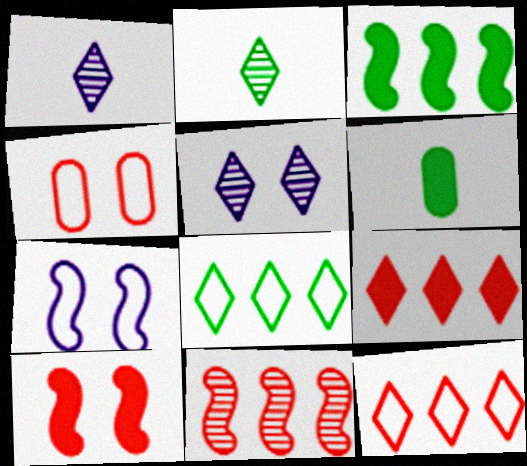[[1, 3, 4]]